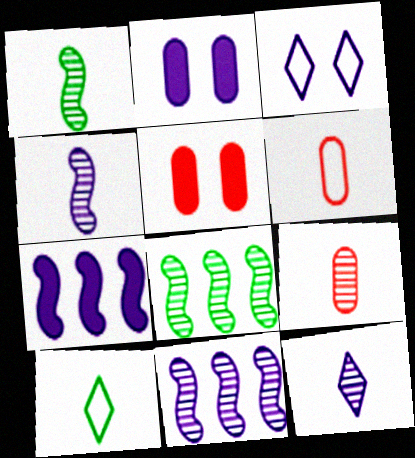[[1, 9, 12], 
[5, 10, 11]]